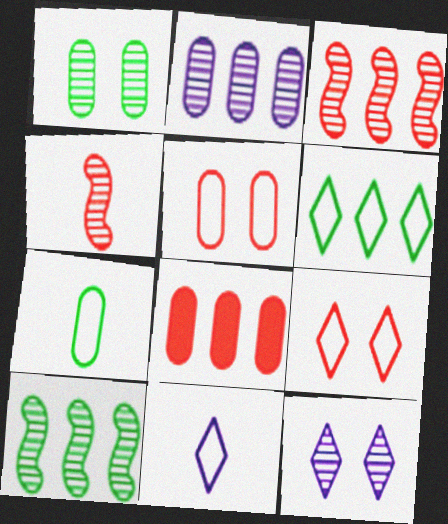[[4, 8, 9], 
[6, 9, 11]]